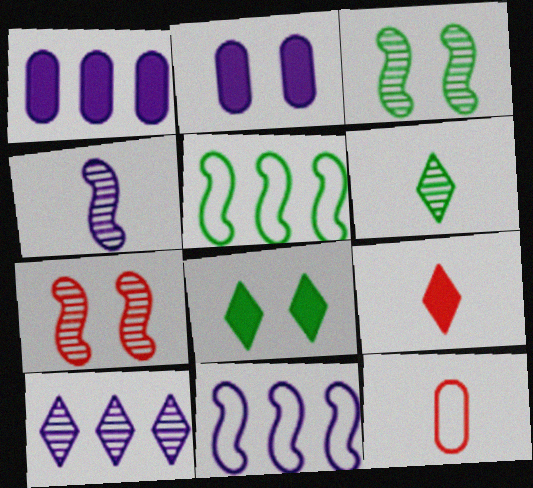[[1, 10, 11]]